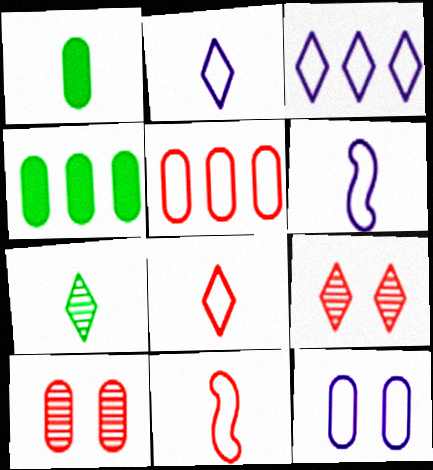[[3, 6, 12], 
[4, 6, 9]]